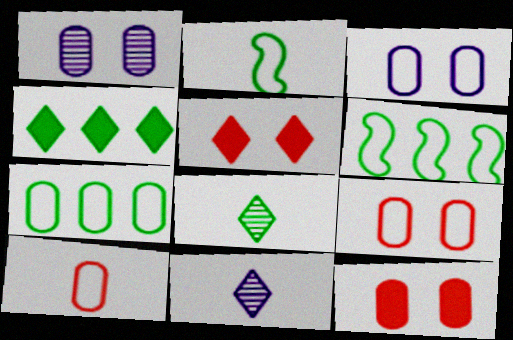[[3, 7, 10], 
[6, 11, 12]]